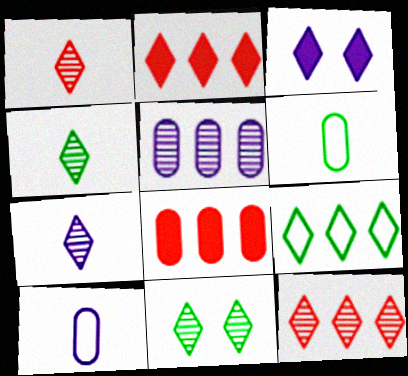[[1, 3, 9], 
[1, 4, 7], 
[7, 11, 12]]